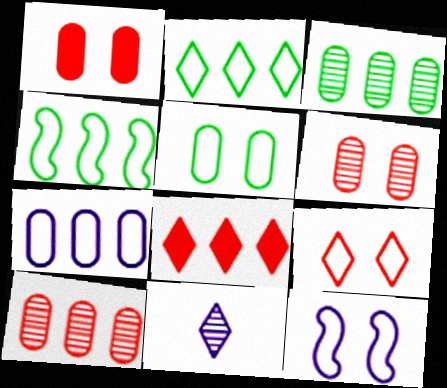[[1, 4, 11], 
[5, 9, 12]]